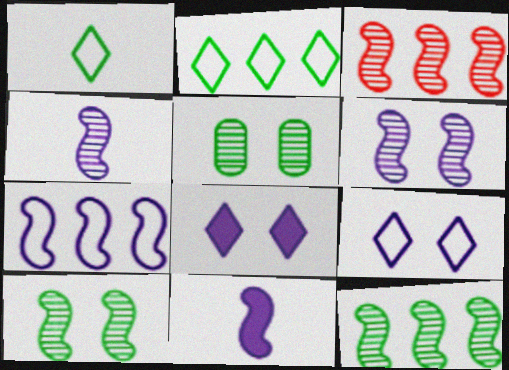[[3, 4, 10], 
[6, 7, 11]]